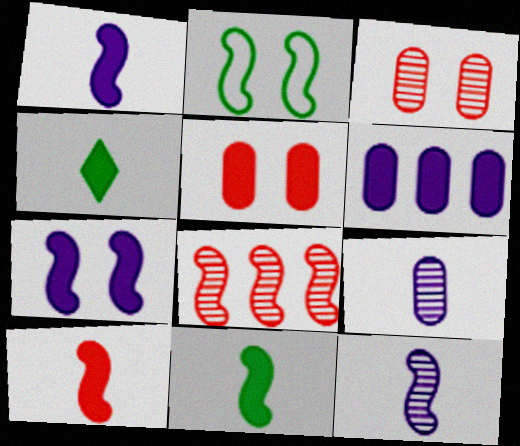[[1, 2, 8], 
[1, 10, 11]]